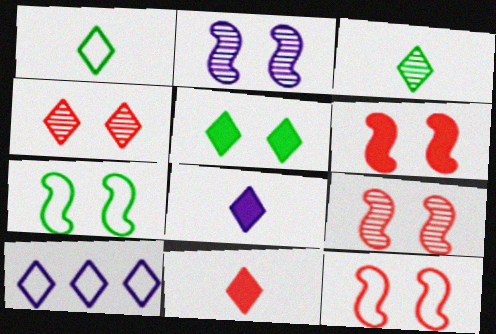[[2, 6, 7], 
[6, 9, 12]]